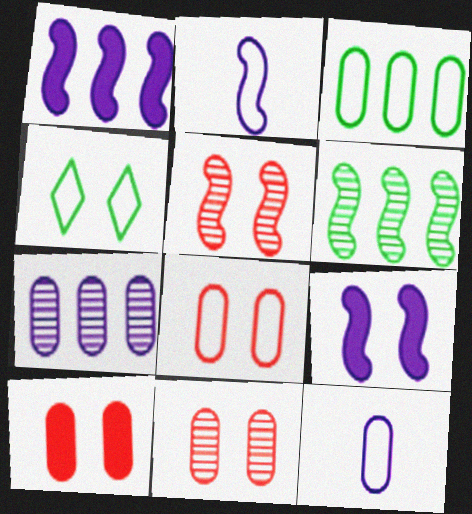[[3, 8, 12], 
[4, 9, 11], 
[8, 10, 11]]